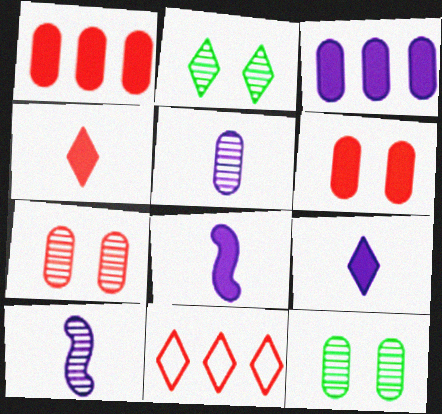[[2, 9, 11], 
[8, 11, 12]]